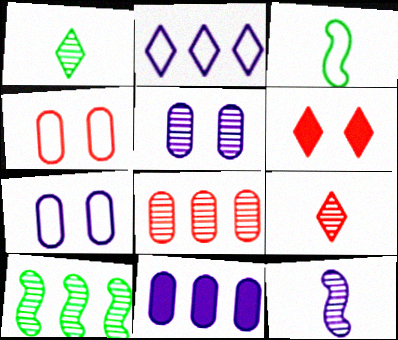[[1, 2, 6], 
[2, 3, 4], 
[5, 9, 10]]